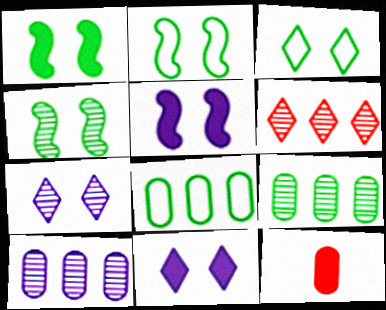[[1, 2, 4]]